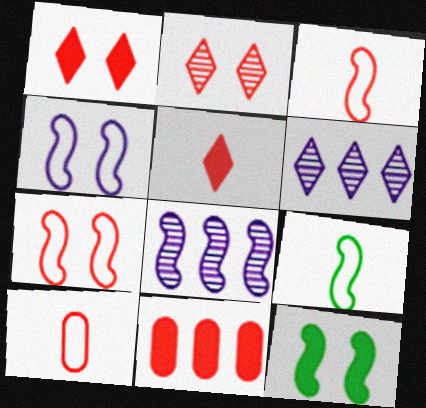[[2, 3, 11], 
[3, 8, 12], 
[6, 10, 12]]